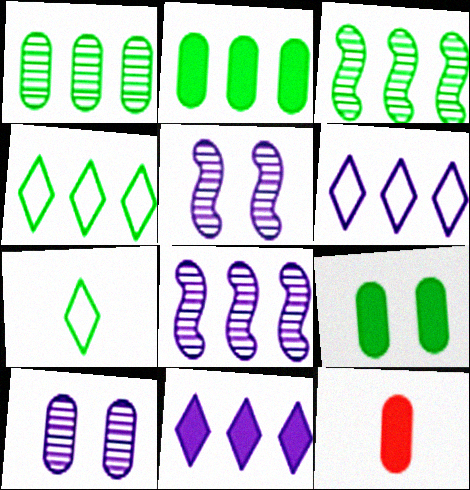[[2, 3, 4], 
[3, 7, 9], 
[4, 5, 12]]